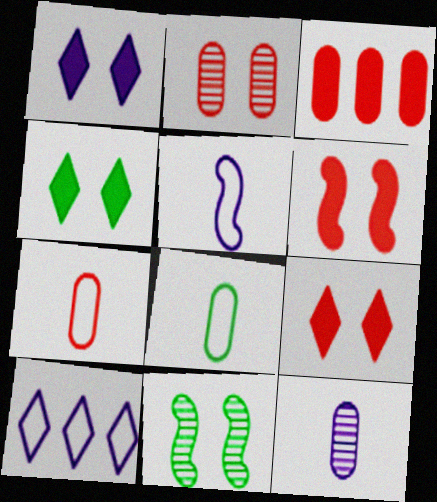[[1, 4, 9], 
[2, 3, 7]]